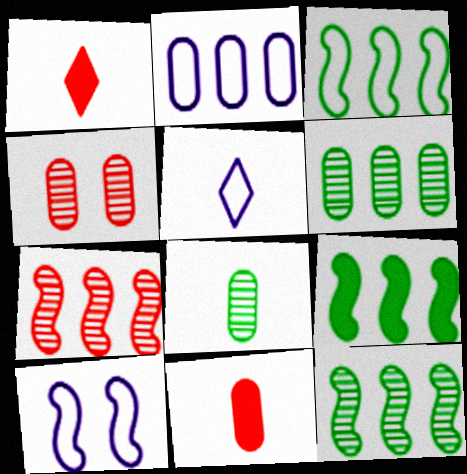[[1, 6, 10], 
[2, 5, 10], 
[3, 9, 12], 
[4, 5, 9]]